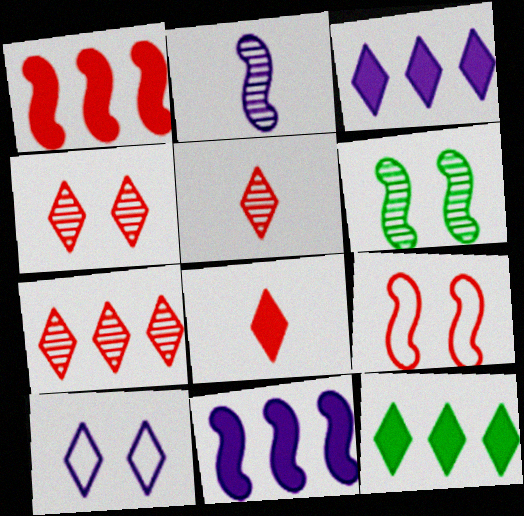[[4, 5, 7], 
[5, 10, 12]]